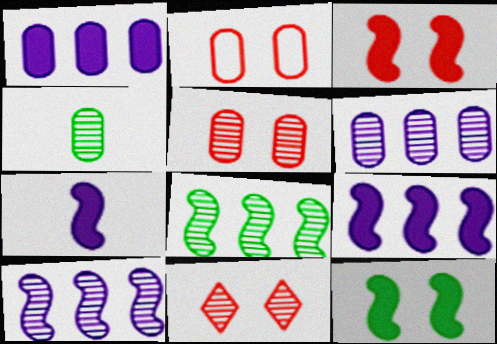[[1, 2, 4], 
[2, 3, 11], 
[4, 5, 6], 
[4, 10, 11]]